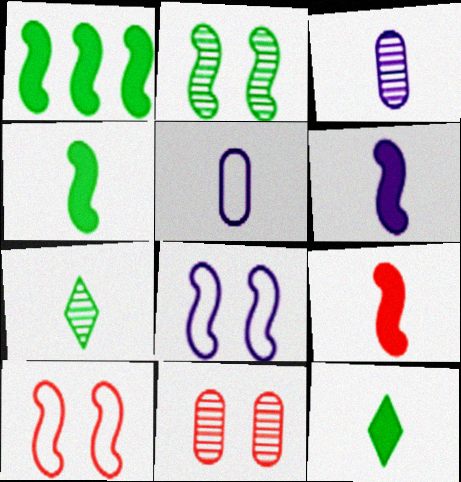[[4, 6, 9], 
[5, 7, 9]]